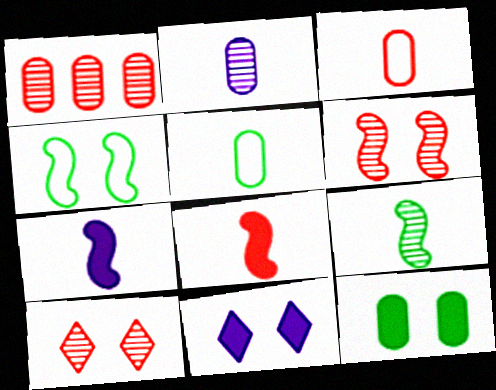[]